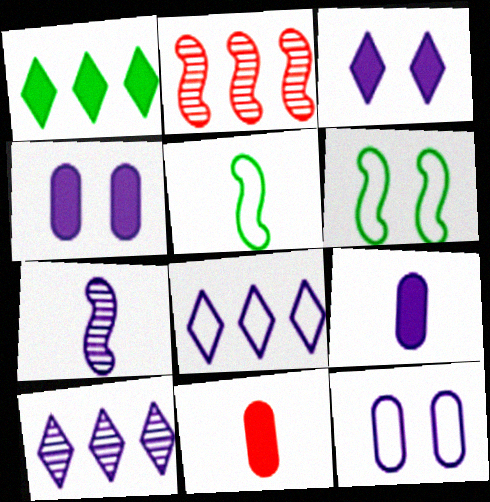[[4, 7, 8], 
[6, 10, 11]]